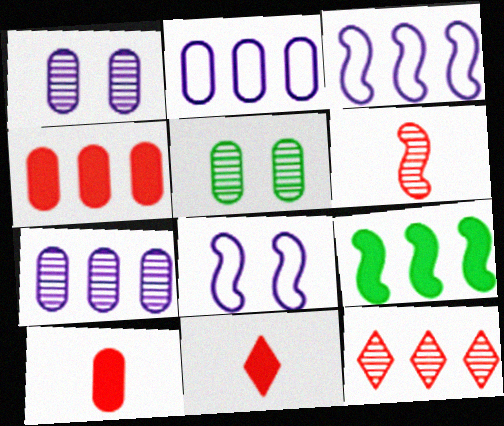[[2, 5, 10], 
[2, 9, 12], 
[3, 5, 11], 
[6, 8, 9]]